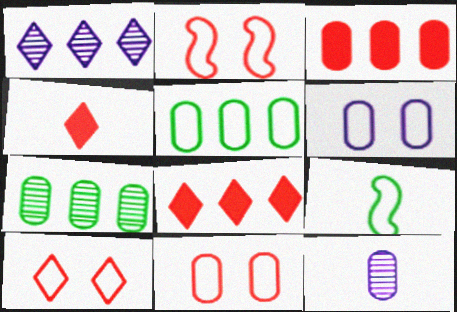[[2, 10, 11], 
[4, 9, 12]]